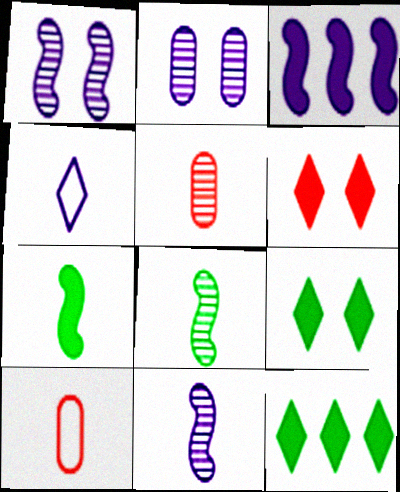[[1, 10, 12], 
[2, 3, 4], 
[4, 5, 7]]